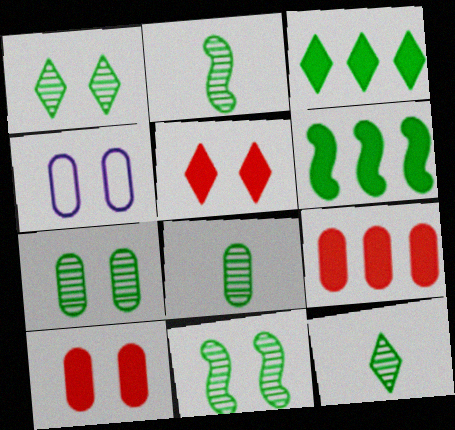[[1, 7, 11], 
[2, 8, 12], 
[4, 5, 11], 
[4, 7, 10], 
[4, 8, 9]]